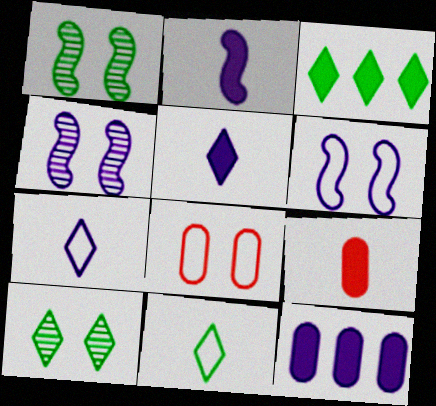[[3, 10, 11], 
[4, 7, 12]]